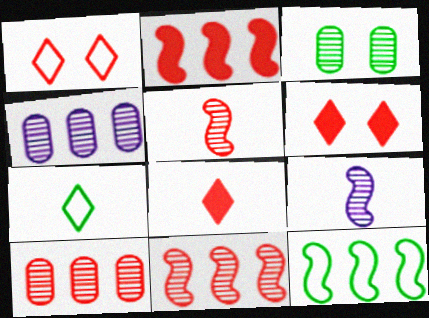[]